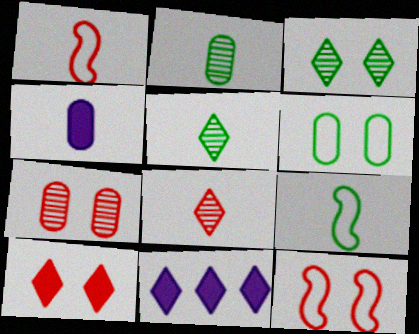[[1, 4, 5], 
[2, 11, 12], 
[4, 8, 9], 
[7, 9, 11], 
[7, 10, 12]]